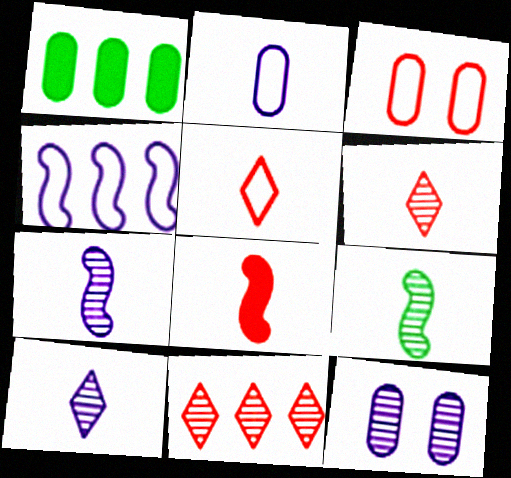[[1, 4, 11], 
[3, 8, 11], 
[9, 11, 12]]